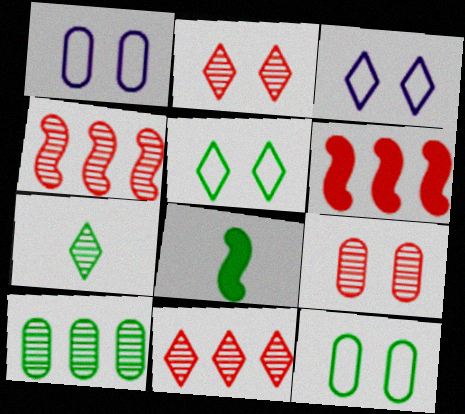[[1, 6, 7], 
[1, 8, 11], 
[5, 8, 10]]